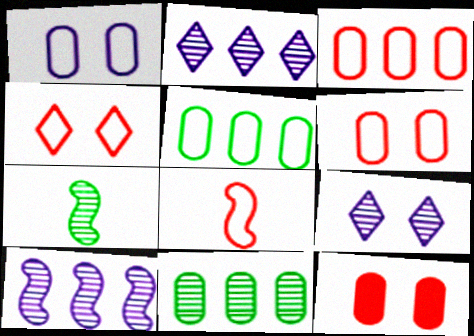[[3, 4, 8]]